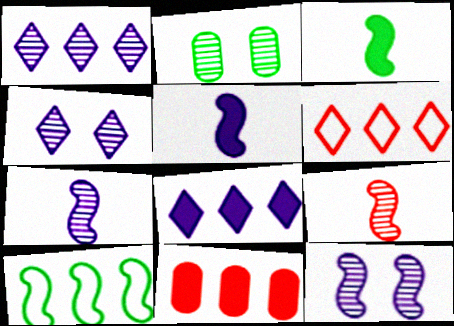[[1, 2, 9], 
[1, 10, 11], 
[2, 5, 6]]